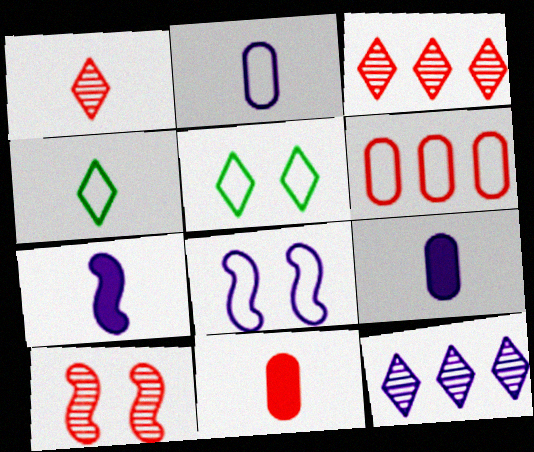[[4, 6, 8], 
[8, 9, 12]]